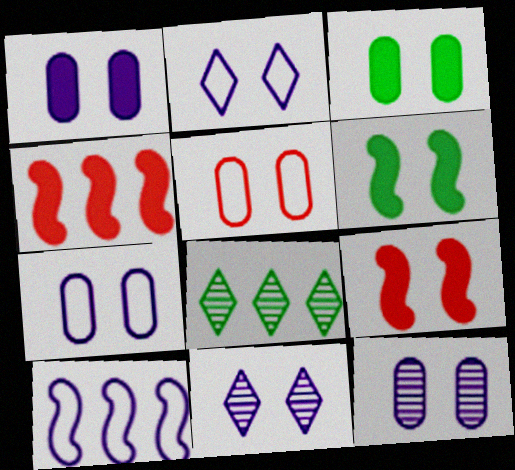[[1, 7, 12], 
[3, 5, 12], 
[5, 6, 11]]